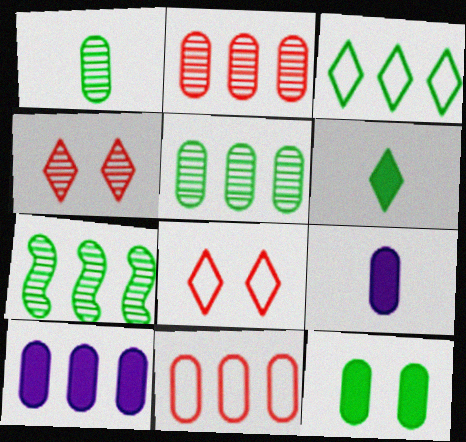[[5, 10, 11], 
[7, 8, 9]]